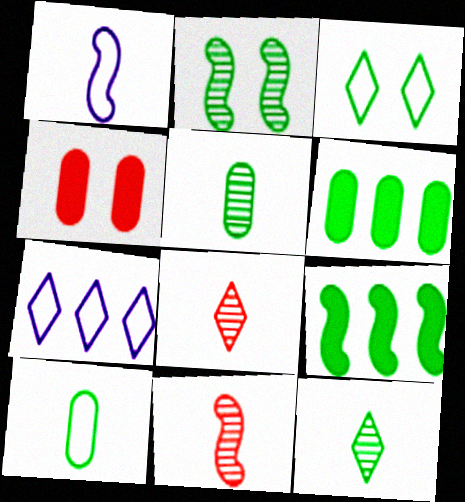[[3, 5, 9]]